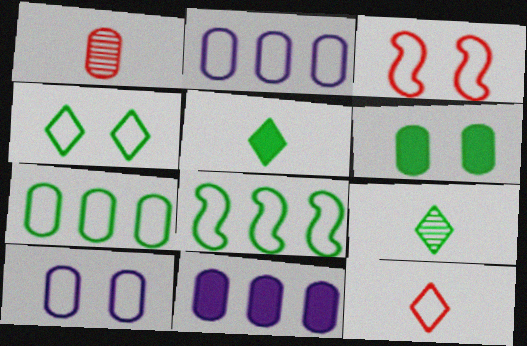[[1, 2, 6], 
[3, 4, 10], 
[3, 9, 11], 
[6, 8, 9], 
[8, 10, 12]]